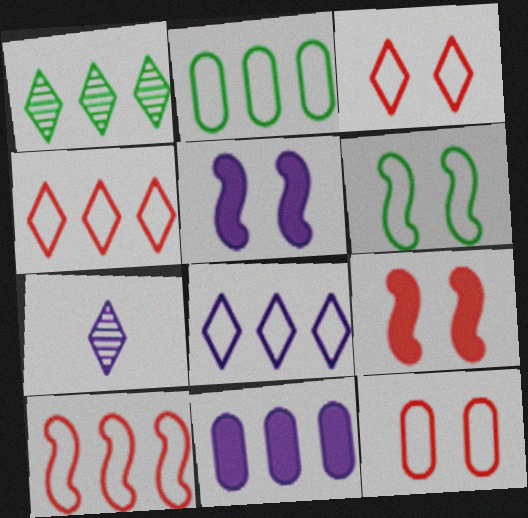[[1, 10, 11], 
[2, 7, 9], 
[2, 8, 10]]